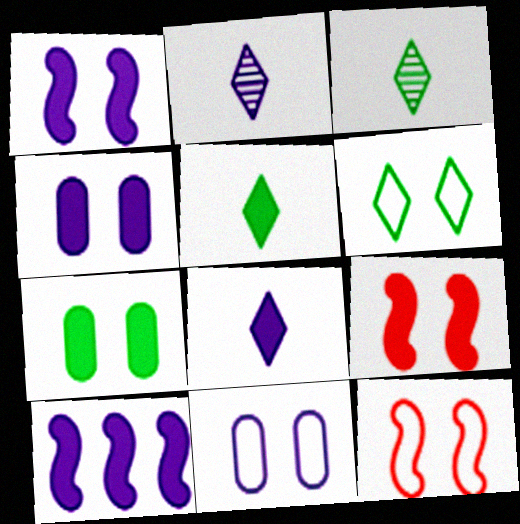[[2, 10, 11], 
[4, 8, 10], 
[6, 11, 12]]